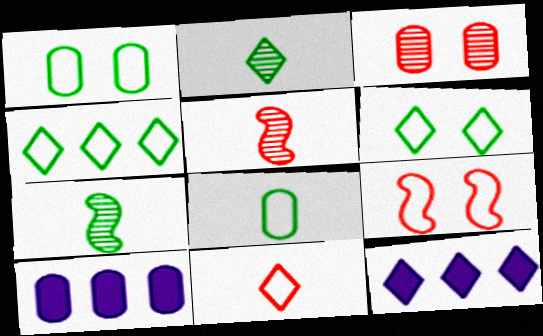[[1, 5, 12], 
[2, 9, 10], 
[3, 8, 10], 
[5, 6, 10]]